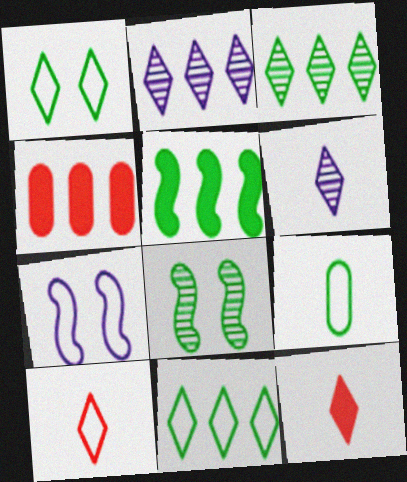[[1, 2, 12]]